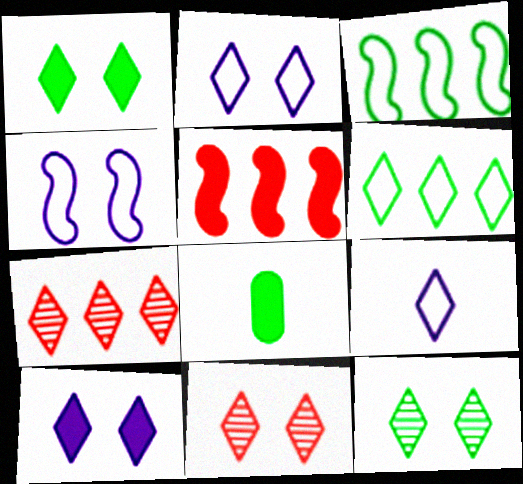[[1, 2, 11], 
[1, 7, 9], 
[3, 8, 12], 
[4, 7, 8], 
[5, 8, 10]]